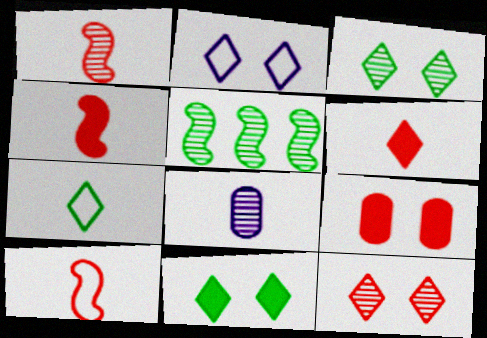[[1, 4, 10], 
[2, 11, 12], 
[4, 7, 8], 
[5, 8, 12]]